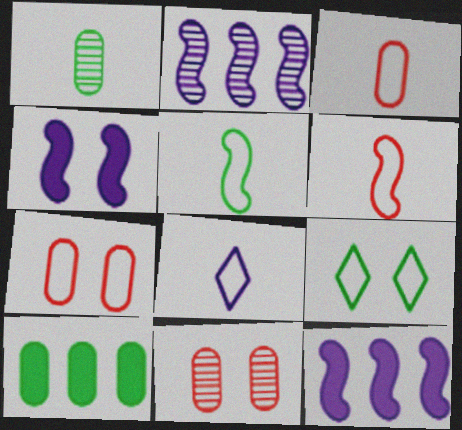[[3, 5, 8], 
[4, 9, 11]]